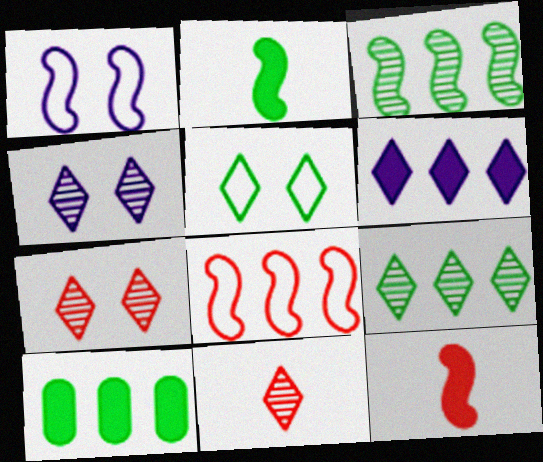[[1, 3, 12], 
[1, 10, 11], 
[4, 9, 11], 
[5, 6, 11]]